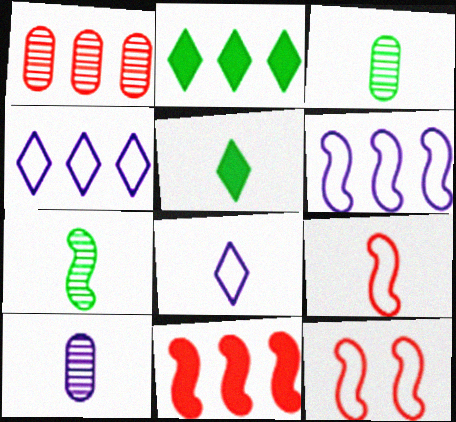[[1, 2, 6], 
[2, 10, 12], 
[5, 9, 10]]